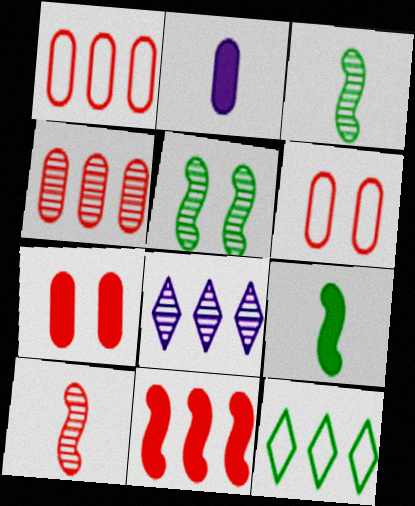[[6, 8, 9]]